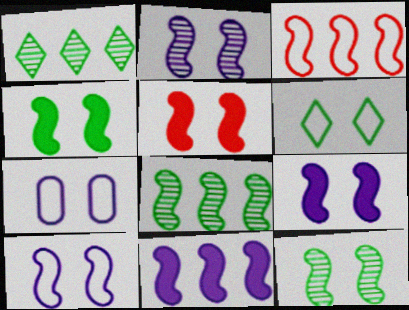[[2, 9, 10], 
[3, 8, 11], 
[4, 5, 9], 
[5, 10, 12]]